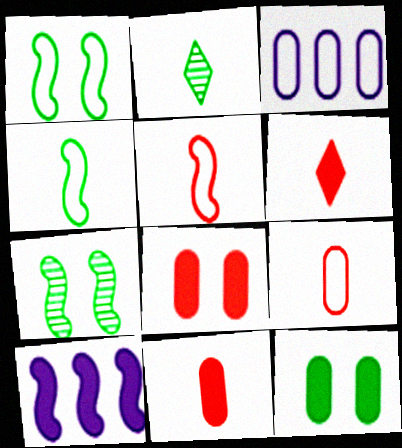[[3, 6, 7], 
[5, 7, 10], 
[6, 10, 12]]